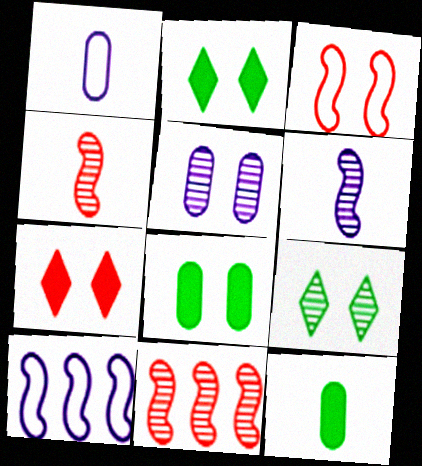[[1, 2, 11], 
[2, 3, 5]]